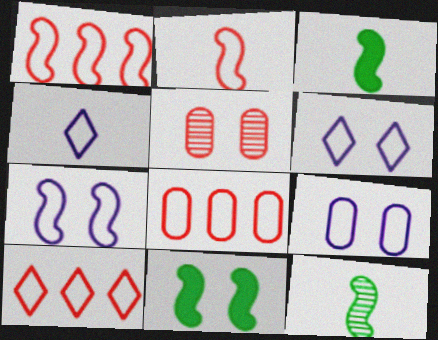[[1, 8, 10], 
[5, 6, 11], 
[6, 7, 9]]